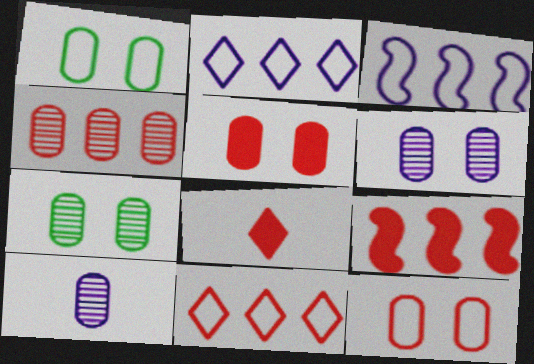[[1, 5, 6], 
[3, 7, 8], 
[4, 7, 10], 
[4, 9, 11], 
[5, 8, 9]]